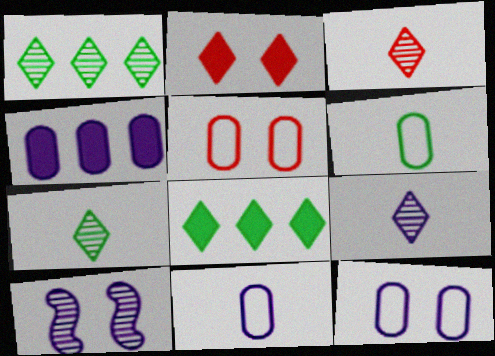[[3, 7, 9]]